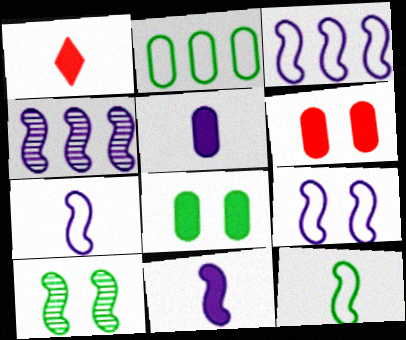[[3, 7, 9], 
[4, 9, 11]]